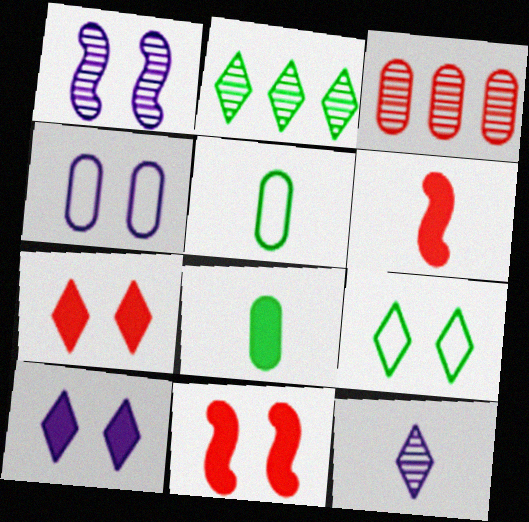[[1, 4, 10], 
[2, 4, 6], 
[3, 4, 8], 
[5, 6, 12]]